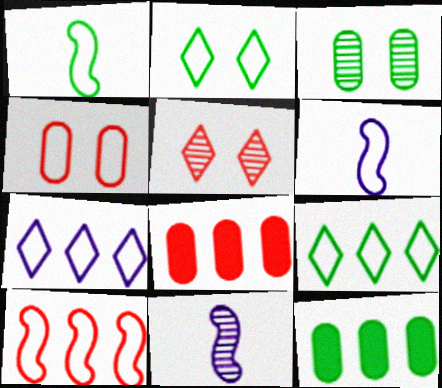[[1, 4, 7], 
[2, 8, 11], 
[4, 6, 9], 
[5, 6, 12]]